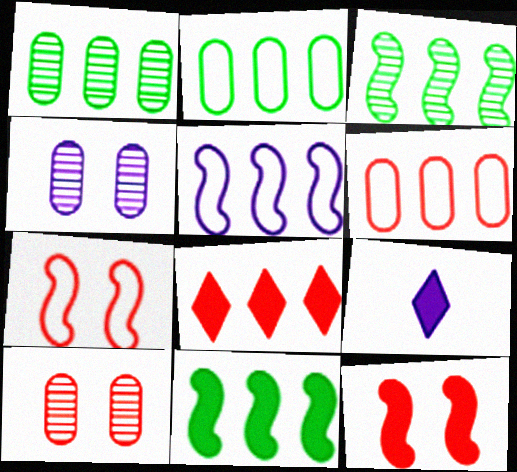[[1, 5, 8], 
[1, 7, 9], 
[4, 5, 9]]